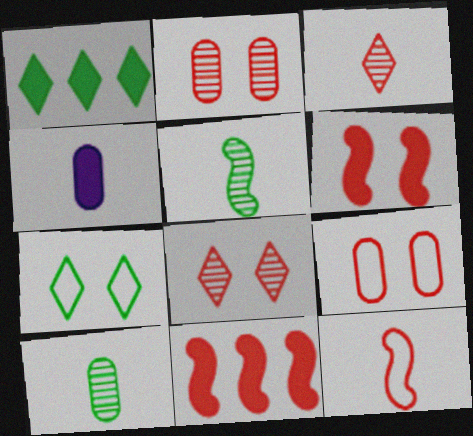[[1, 4, 6], 
[3, 9, 11], 
[6, 8, 9]]